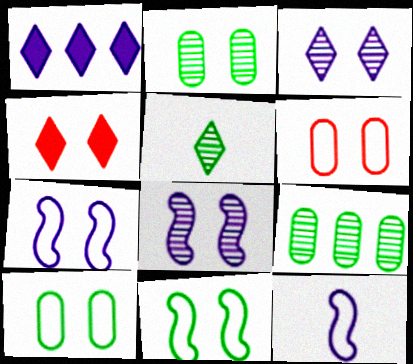[[2, 4, 7], 
[4, 8, 10], 
[4, 9, 12]]